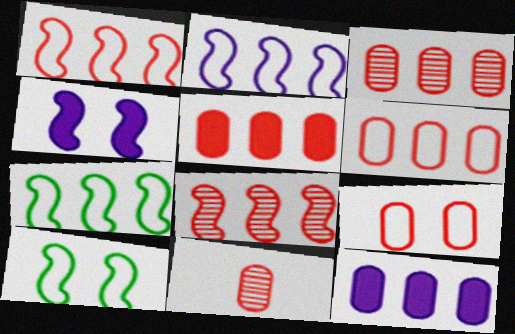[[1, 2, 7], 
[3, 5, 6], 
[5, 9, 11]]